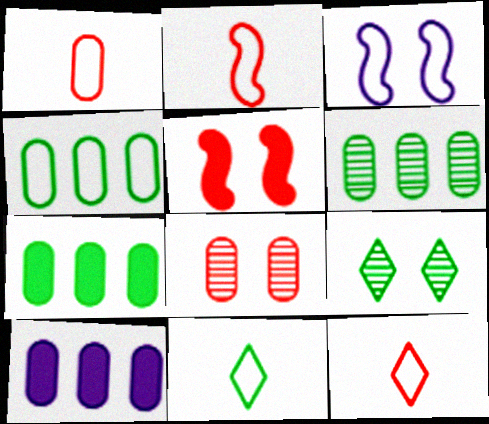[[1, 2, 12], 
[2, 9, 10], 
[3, 4, 12], 
[4, 6, 7]]